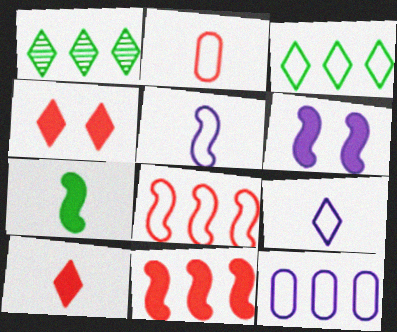[[1, 2, 6], 
[1, 4, 9], 
[1, 11, 12], 
[3, 8, 12], 
[6, 7, 11]]